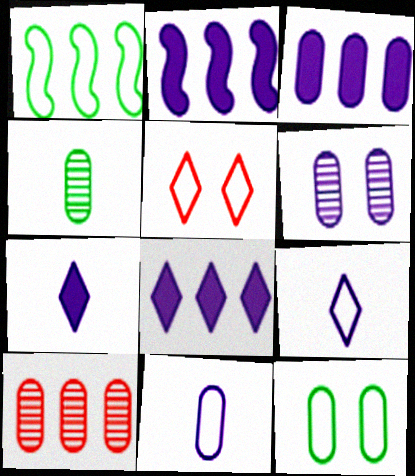[[1, 5, 11], 
[1, 8, 10], 
[2, 3, 8], 
[2, 4, 5], 
[2, 6, 9], 
[3, 6, 11], 
[4, 6, 10]]